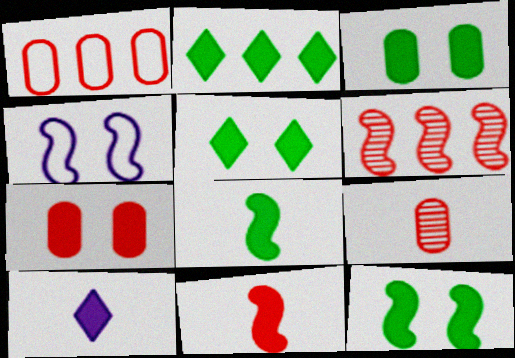[[1, 7, 9], 
[2, 3, 8], 
[2, 4, 9], 
[3, 5, 12], 
[4, 6, 8]]